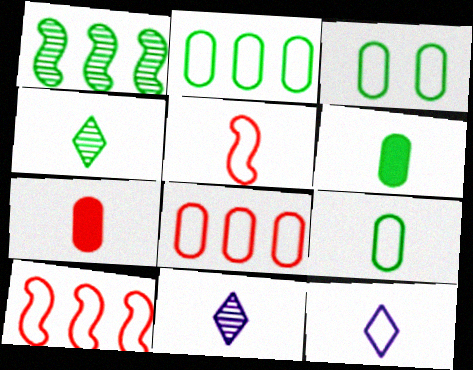[[2, 3, 9], 
[3, 10, 12], 
[5, 6, 11], 
[5, 9, 12]]